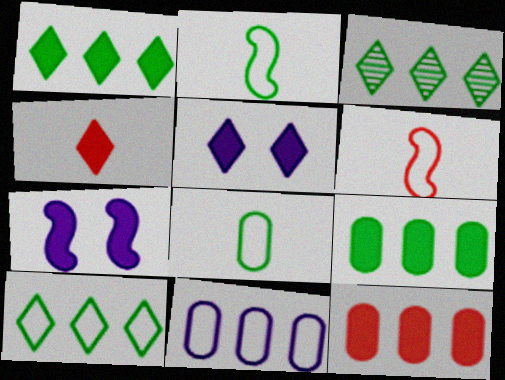[[1, 3, 10], 
[1, 4, 5], 
[4, 7, 9]]